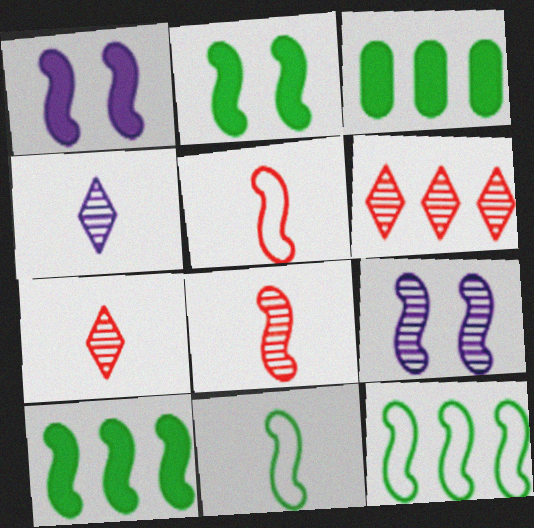[[1, 8, 12], 
[5, 9, 10]]